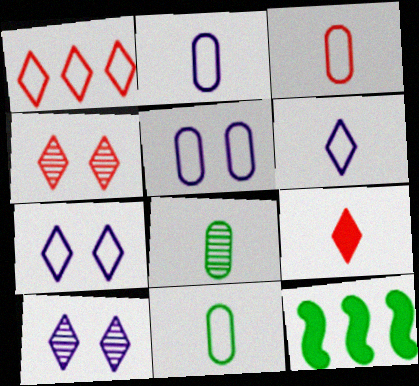[[1, 4, 9], 
[2, 3, 11], 
[2, 4, 12], 
[3, 10, 12]]